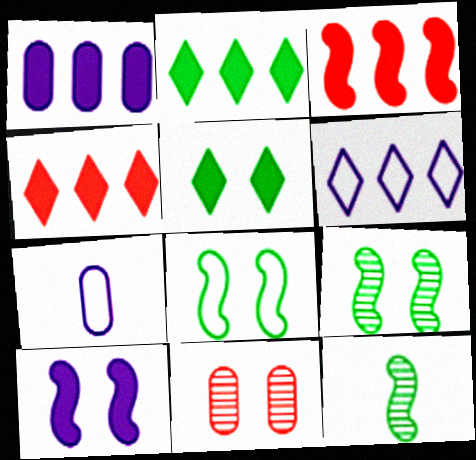[[1, 2, 3], 
[4, 7, 9]]